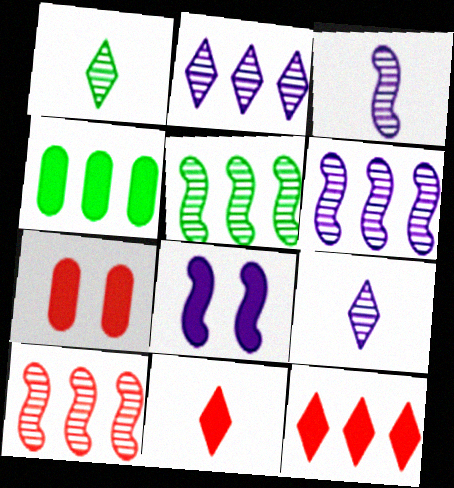[[4, 8, 11], 
[5, 6, 10]]